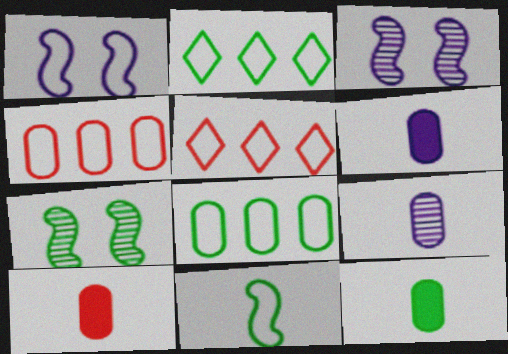[[2, 3, 10], 
[2, 7, 12], 
[3, 5, 12], 
[5, 6, 7], 
[6, 10, 12]]